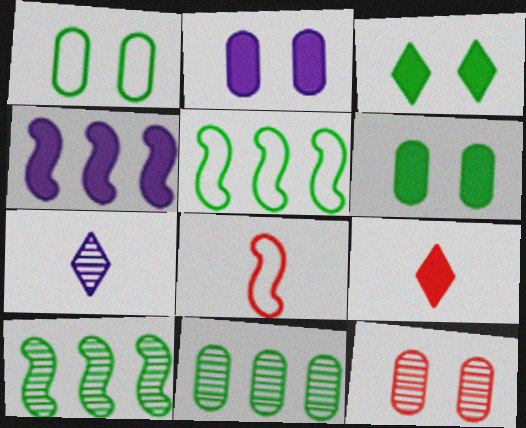[[1, 2, 12], 
[4, 6, 9], 
[7, 10, 12]]